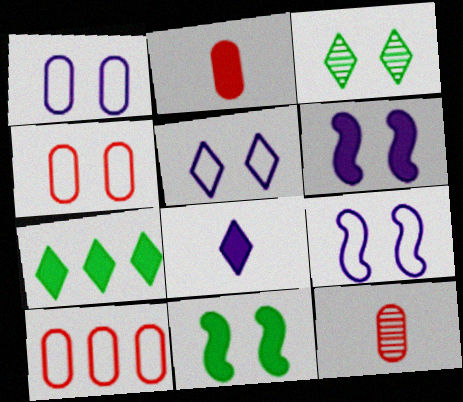[[1, 5, 9], 
[2, 6, 7], 
[3, 4, 6], 
[7, 9, 12]]